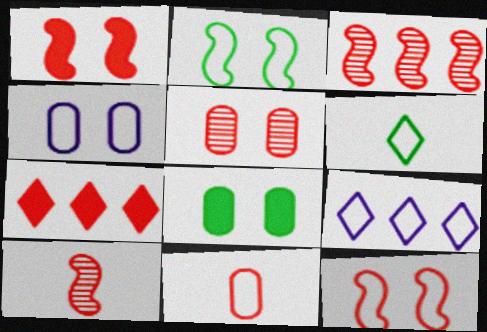[[2, 9, 11], 
[4, 5, 8], 
[8, 9, 10]]